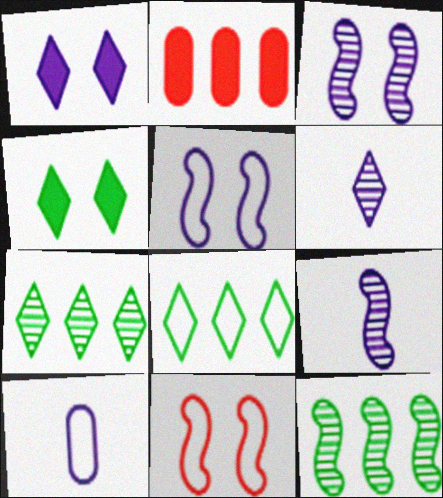[[8, 10, 11]]